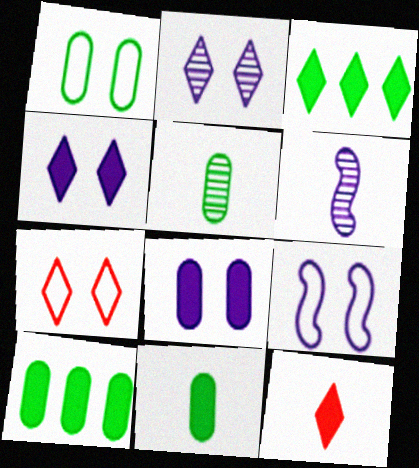[[1, 5, 10], 
[1, 7, 9], 
[2, 8, 9], 
[3, 4, 12], 
[6, 7, 10]]